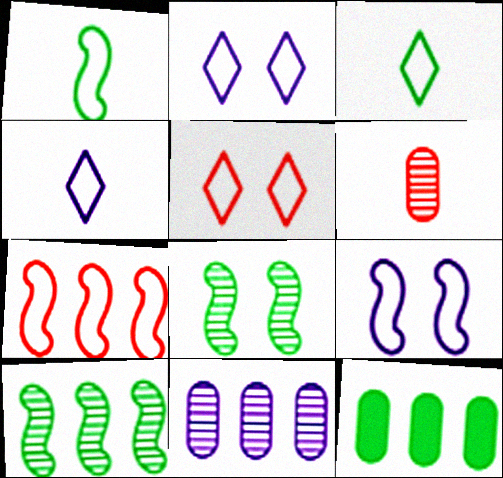[[1, 7, 9], 
[3, 8, 12]]